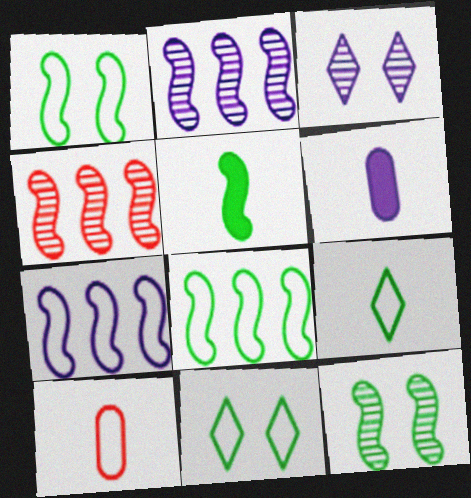[[3, 6, 7], 
[4, 6, 11], 
[5, 8, 12], 
[7, 10, 11]]